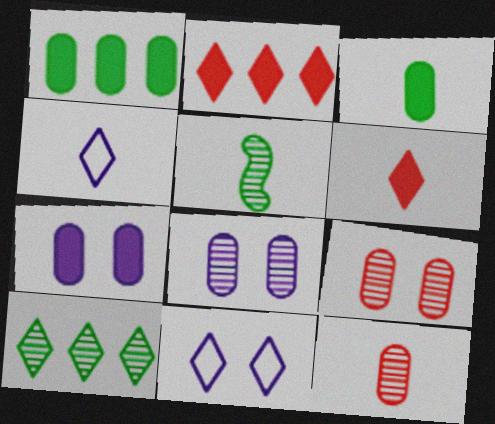[[6, 10, 11]]